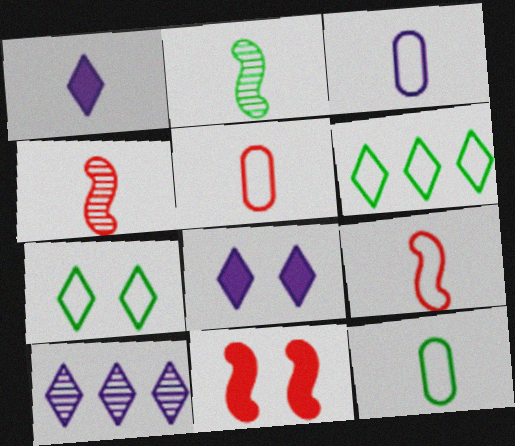[[1, 2, 5], 
[1, 4, 12], 
[3, 5, 12], 
[10, 11, 12]]